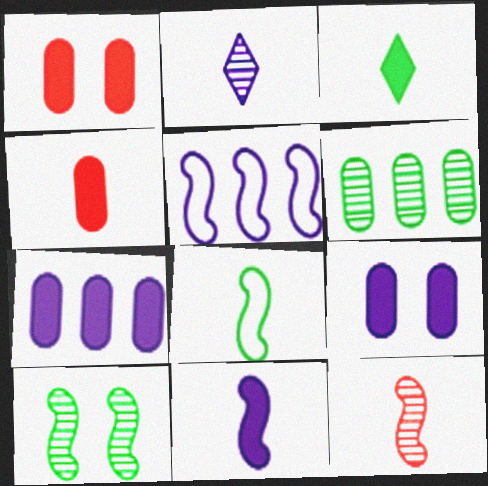[[2, 4, 8], 
[2, 5, 9], 
[3, 4, 11], 
[8, 11, 12]]